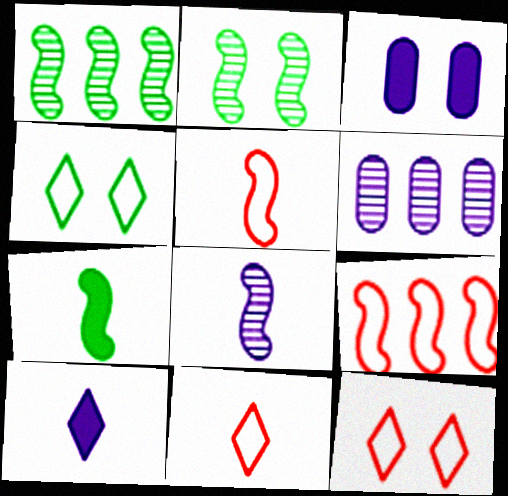[[1, 3, 11], 
[2, 3, 12], 
[5, 7, 8], 
[6, 7, 12]]